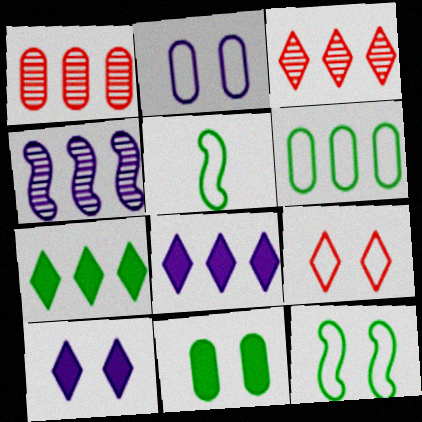[[1, 5, 10], 
[2, 9, 12]]